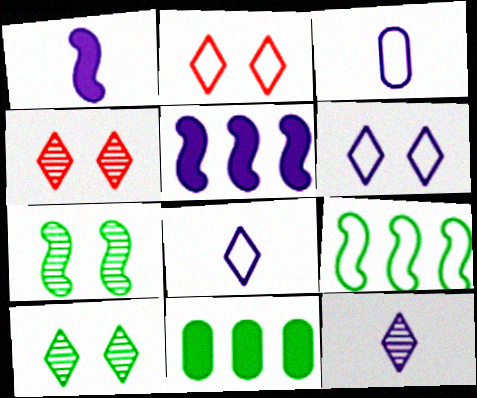[[1, 3, 12], 
[2, 3, 9]]